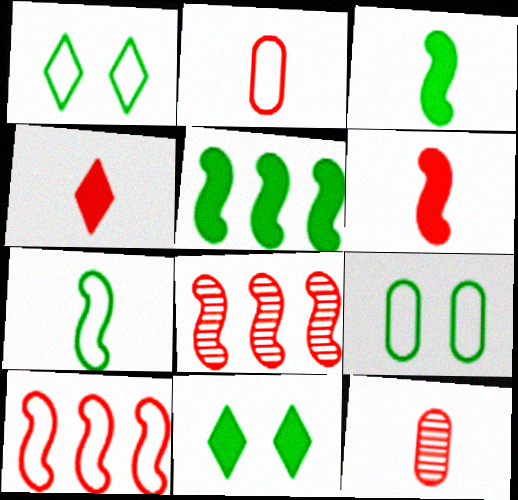[]